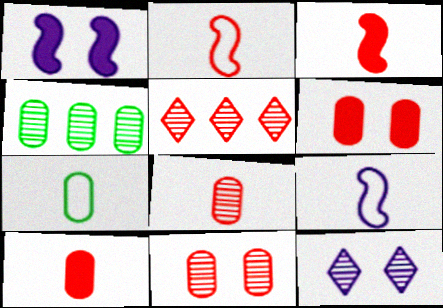[[1, 5, 7], 
[2, 5, 6]]